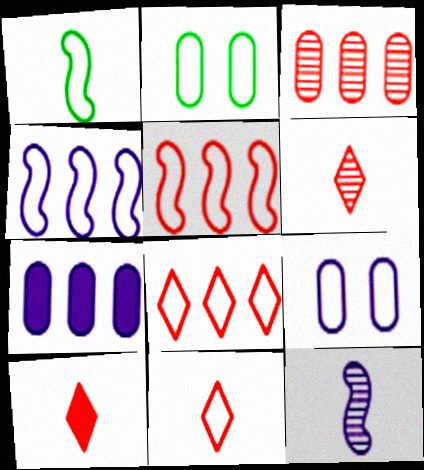[[1, 8, 9], 
[2, 4, 11], 
[6, 10, 11]]